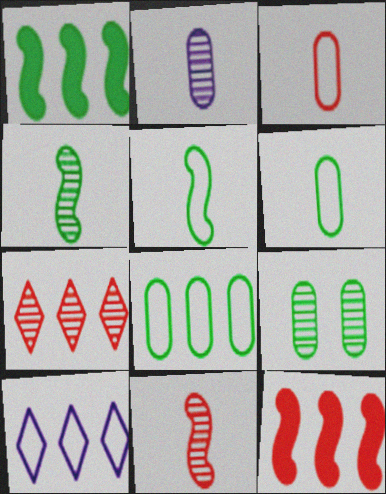[]